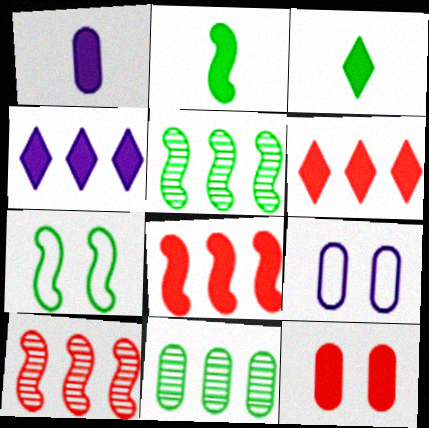[[2, 4, 12], 
[2, 5, 7], 
[3, 7, 11], 
[3, 9, 10]]